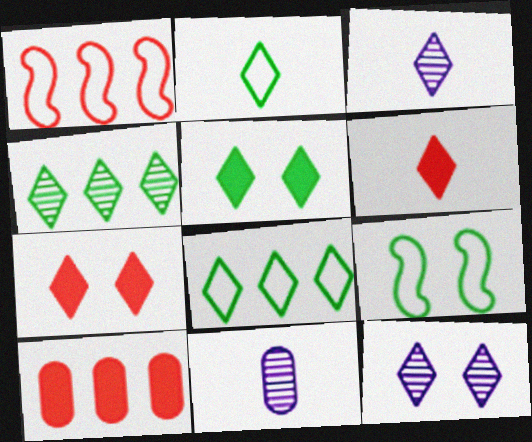[[1, 5, 11], 
[2, 3, 6], 
[2, 4, 5], 
[3, 7, 8], 
[3, 9, 10], 
[6, 8, 12]]